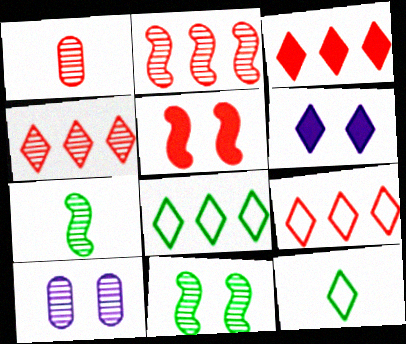[[1, 5, 9], 
[3, 4, 9], 
[4, 6, 12], 
[4, 7, 10]]